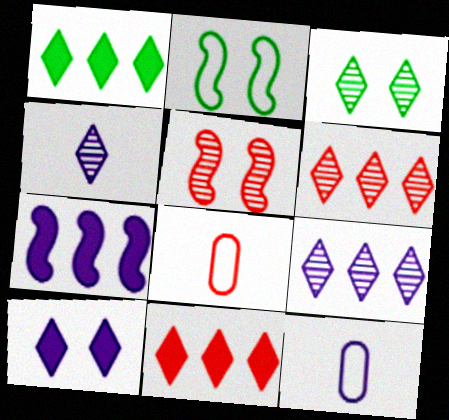[[1, 5, 12], 
[3, 4, 6], 
[3, 7, 8], 
[5, 8, 11]]